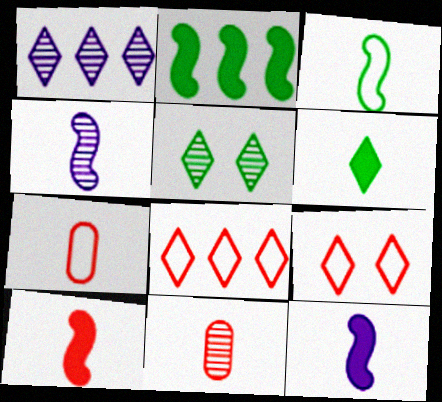[[1, 6, 9], 
[3, 4, 10], 
[4, 6, 7]]